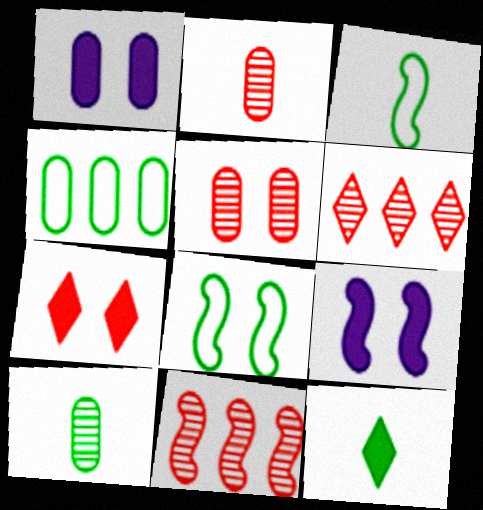[[1, 2, 4], 
[1, 3, 6], 
[3, 9, 11], 
[3, 10, 12]]